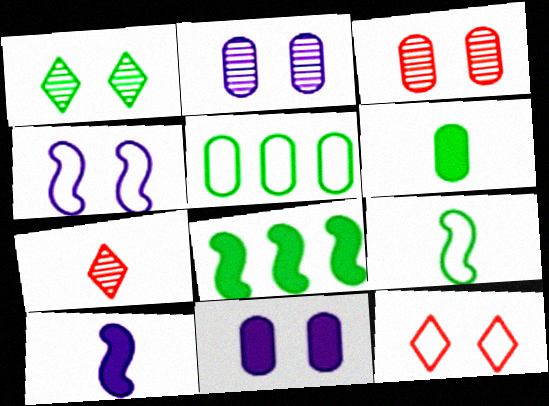[]